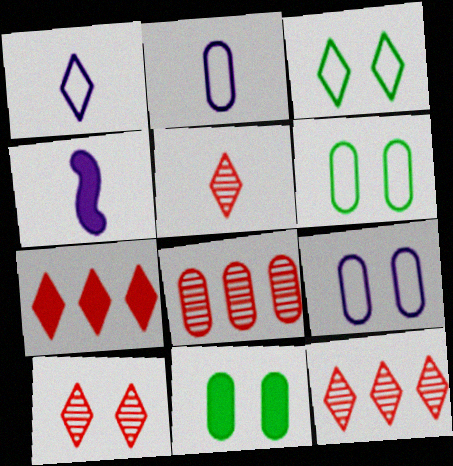[[2, 8, 11], 
[3, 4, 8], 
[4, 6, 12], 
[4, 7, 11], 
[5, 10, 12]]